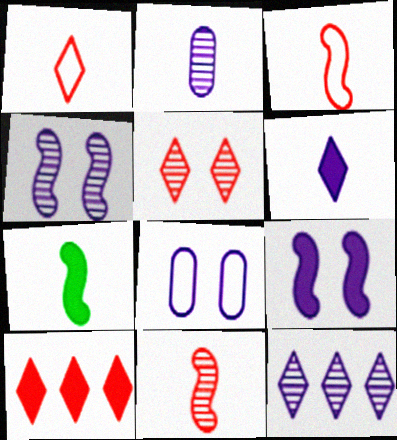[[1, 2, 7], 
[1, 5, 10], 
[2, 4, 12]]